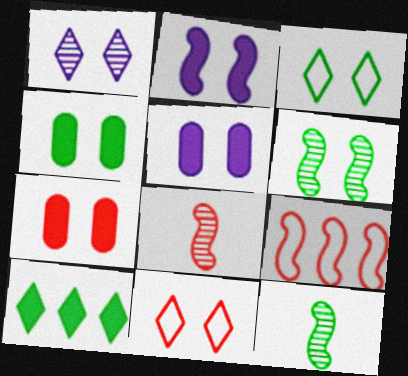[[2, 9, 12], 
[3, 4, 6], 
[4, 5, 7], 
[5, 6, 11]]